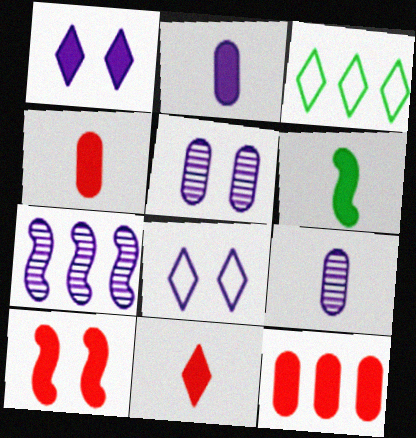[[1, 6, 12], 
[2, 6, 11], 
[2, 7, 8], 
[3, 7, 12], 
[3, 9, 10], 
[10, 11, 12]]